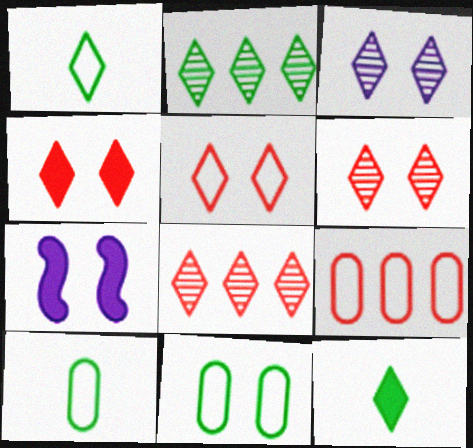[[4, 5, 6], 
[6, 7, 11], 
[7, 8, 10]]